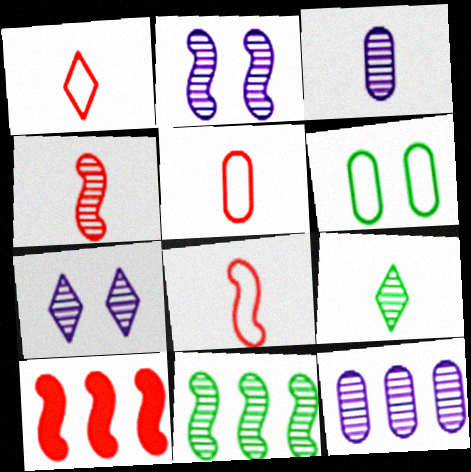[[1, 5, 8], 
[2, 4, 11], 
[3, 4, 9]]